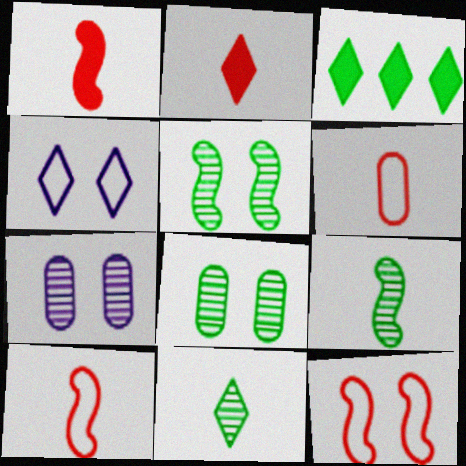[[3, 7, 10]]